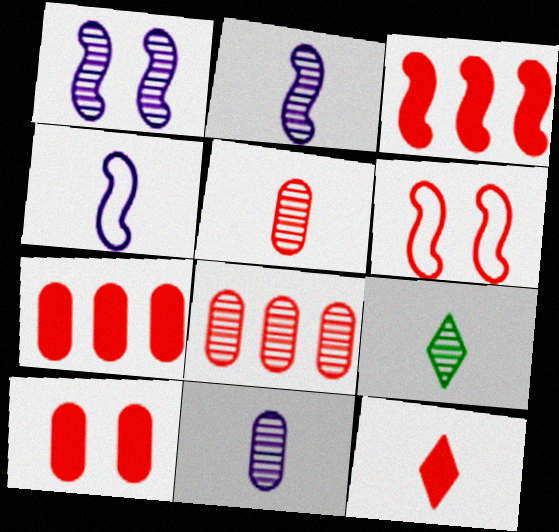[[1, 8, 9], 
[2, 5, 9], 
[3, 10, 12], 
[6, 8, 12]]